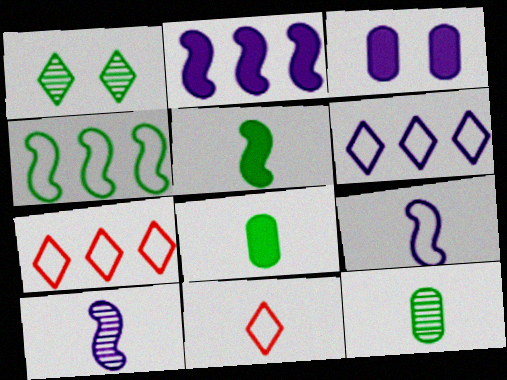[[1, 4, 8], 
[3, 6, 10], 
[8, 10, 11]]